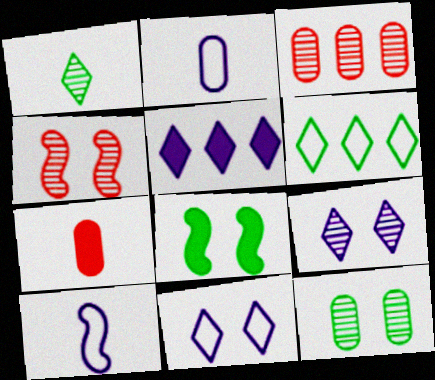[[1, 7, 10], 
[4, 9, 12], 
[5, 7, 8]]